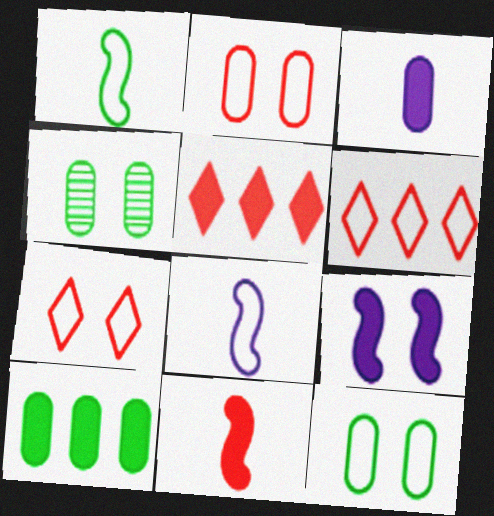[[4, 5, 8], 
[4, 7, 9], 
[6, 8, 12]]